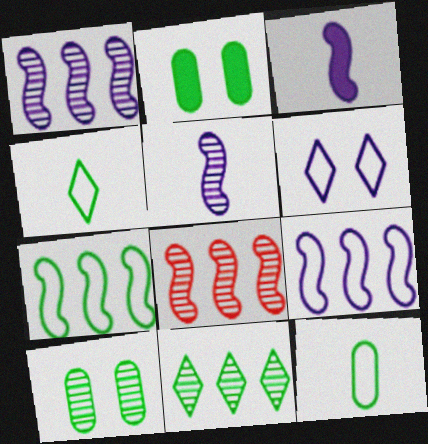[]